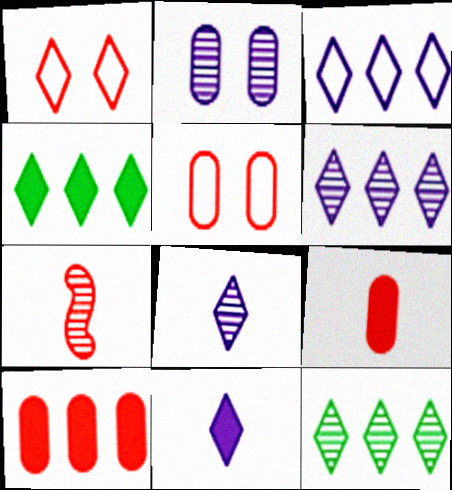[[1, 4, 8], 
[1, 7, 10], 
[1, 11, 12], 
[2, 7, 12]]